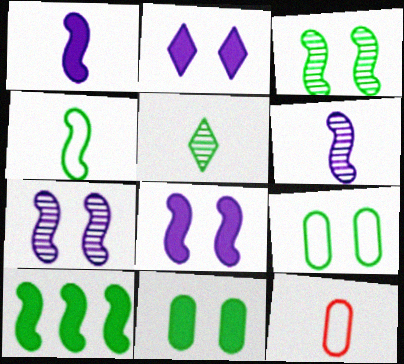[[1, 5, 12], 
[3, 4, 10], 
[5, 9, 10]]